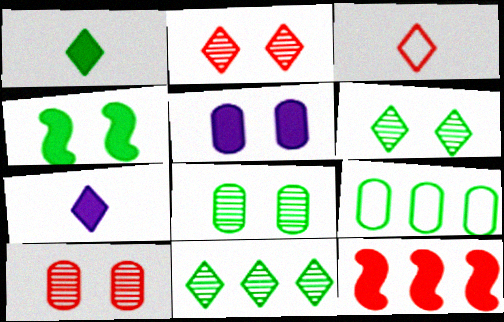[[1, 5, 12], 
[3, 10, 12]]